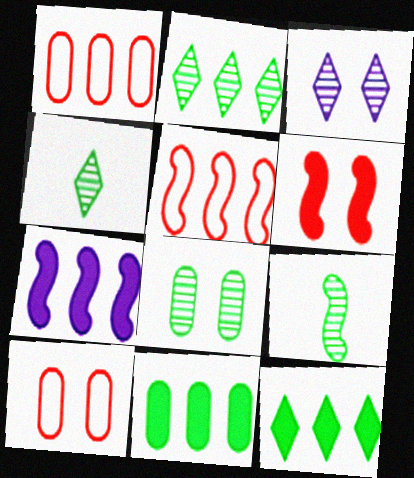[[1, 2, 7], 
[2, 8, 9], 
[4, 7, 10]]